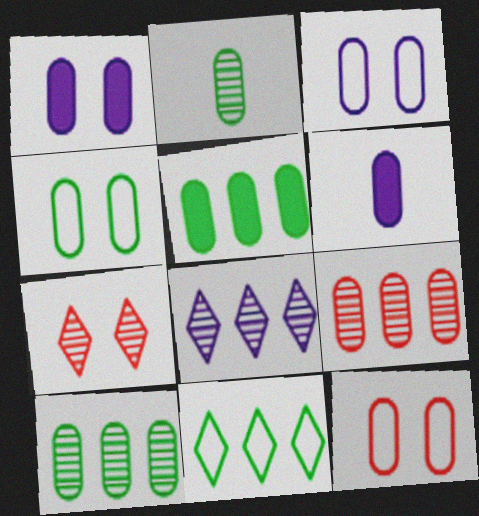[[2, 4, 5], 
[3, 4, 12], 
[4, 6, 9], 
[6, 10, 12]]